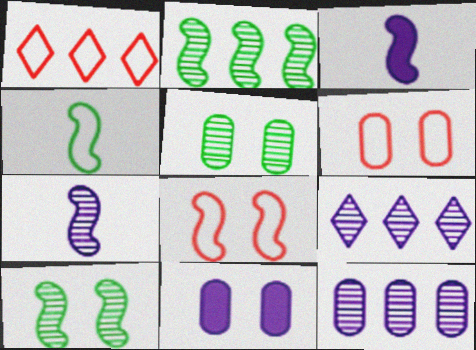[[1, 3, 5], 
[2, 3, 8], 
[5, 6, 11]]